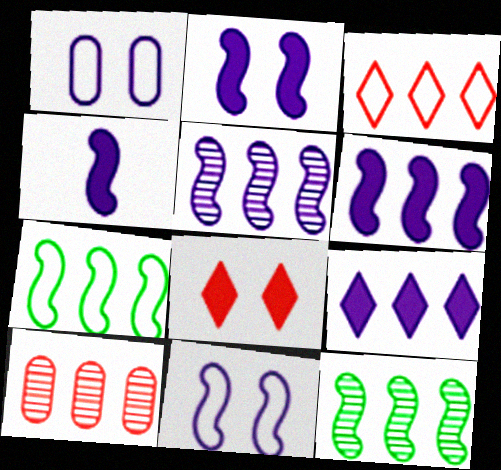[[2, 4, 6], 
[4, 5, 11], 
[7, 9, 10]]